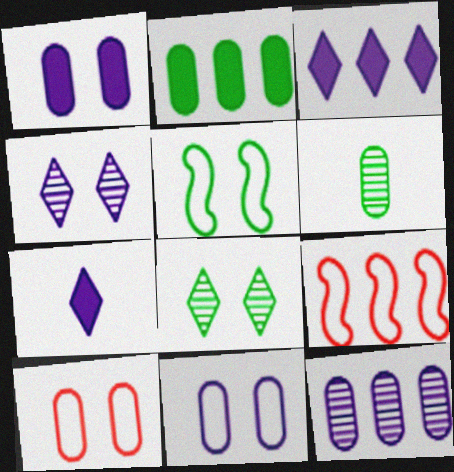[]